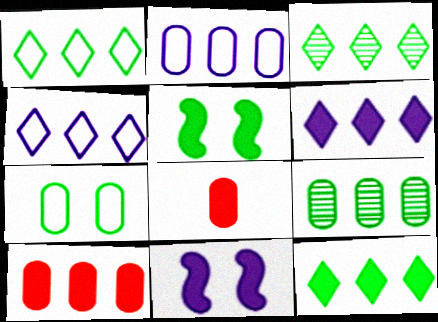[[1, 3, 12], 
[2, 9, 10], 
[5, 6, 8], 
[8, 11, 12]]